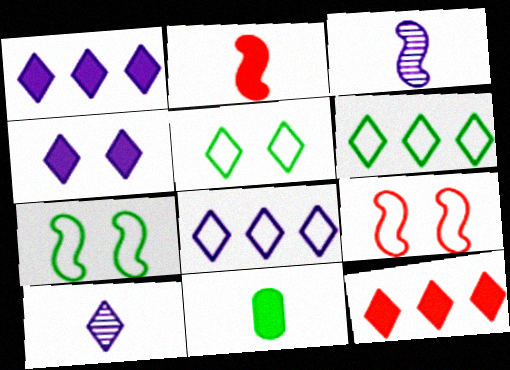[[4, 8, 10], 
[5, 10, 12]]